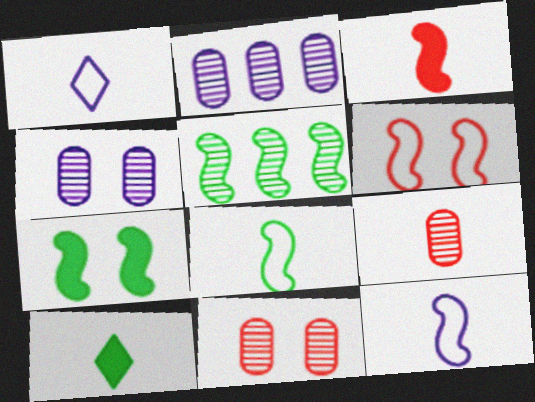[[2, 6, 10], 
[5, 7, 8], 
[9, 10, 12]]